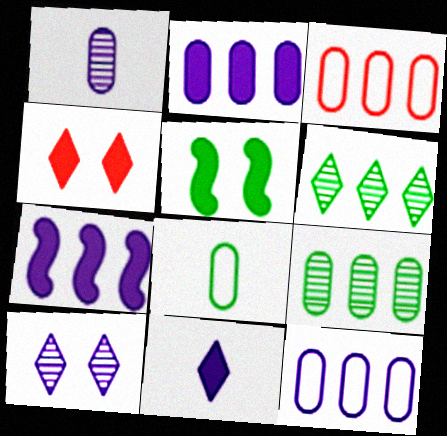[[2, 3, 9], 
[3, 6, 7], 
[5, 6, 8]]